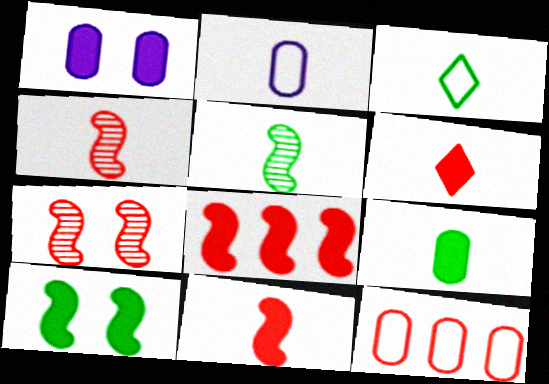[[2, 5, 6], 
[3, 5, 9], 
[6, 7, 12]]